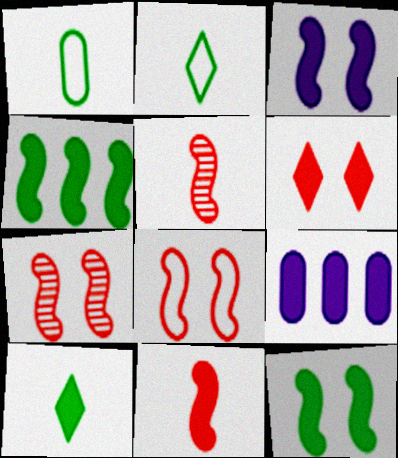[[2, 7, 9], 
[3, 4, 11]]